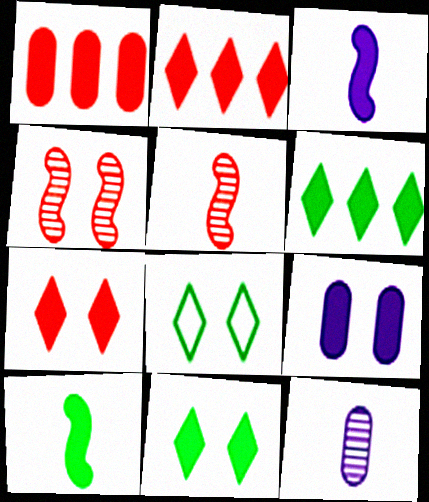[[1, 3, 11], 
[2, 9, 10], 
[4, 8, 9]]